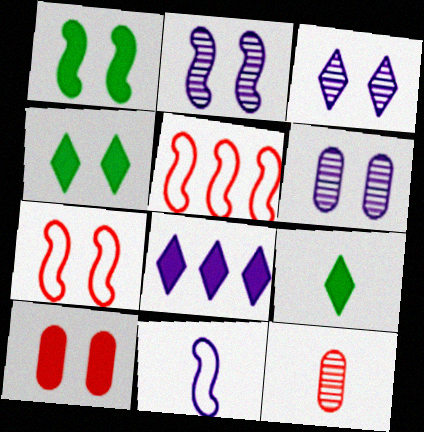[[1, 2, 7], 
[2, 3, 6], 
[4, 6, 7], 
[5, 6, 9], 
[6, 8, 11], 
[9, 11, 12]]